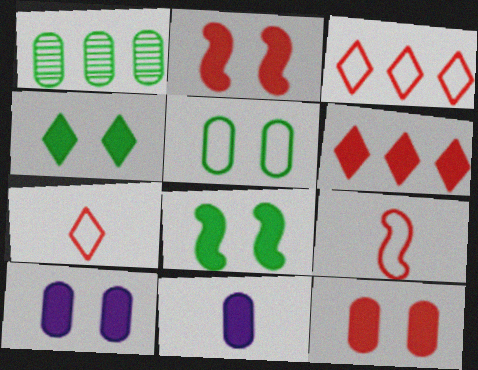[[2, 4, 10], 
[6, 8, 11]]